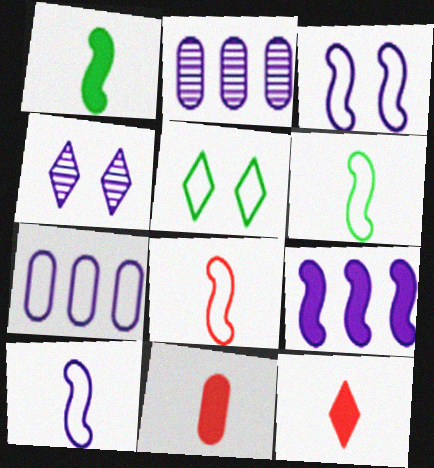[[5, 7, 8], 
[6, 8, 10]]